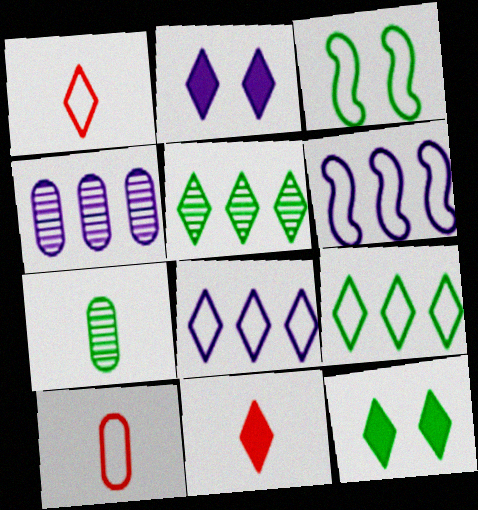[[1, 2, 5], 
[3, 4, 11], 
[3, 8, 10]]